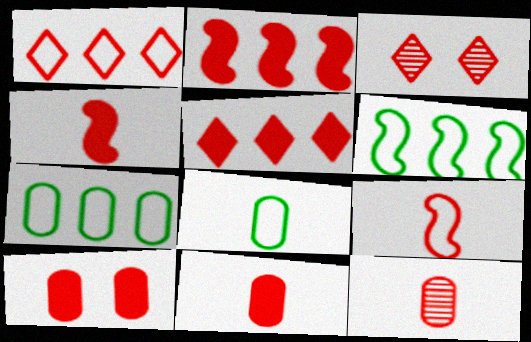[[4, 5, 10]]